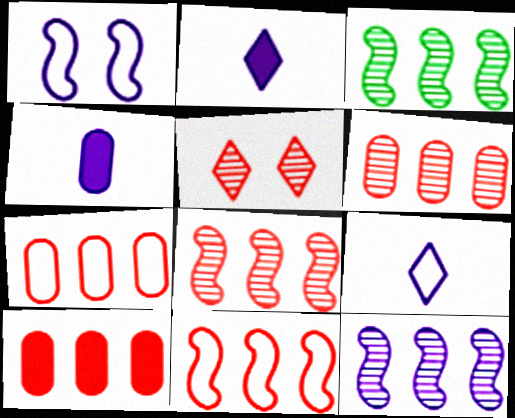[[3, 8, 12], 
[6, 7, 10]]